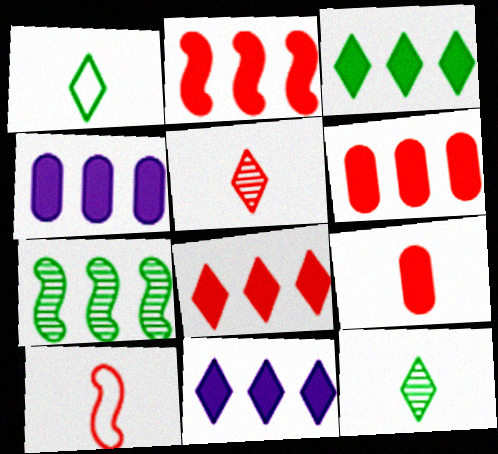[[2, 3, 4], 
[2, 6, 8], 
[3, 8, 11], 
[5, 9, 10]]